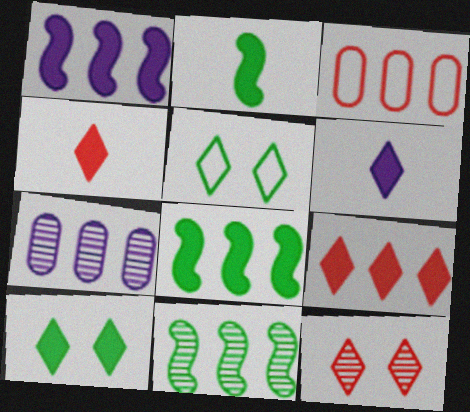[[6, 9, 10]]